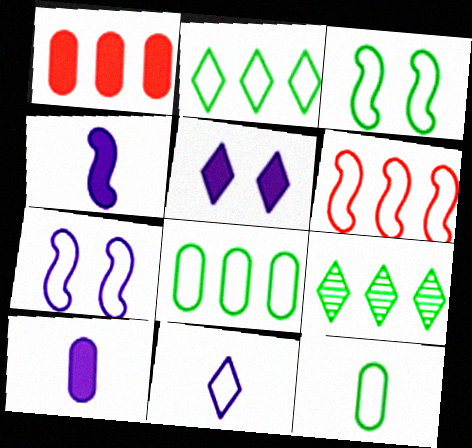[[2, 3, 12]]